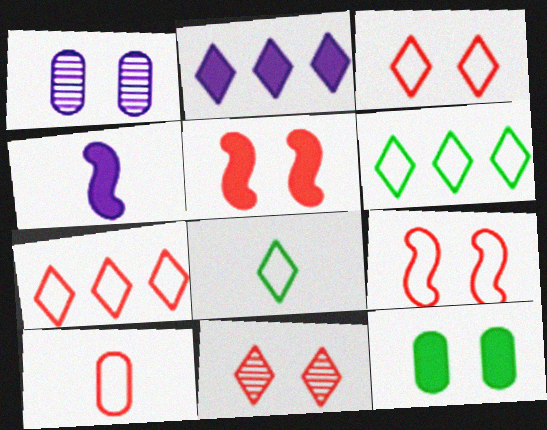[[2, 8, 11], 
[7, 9, 10]]